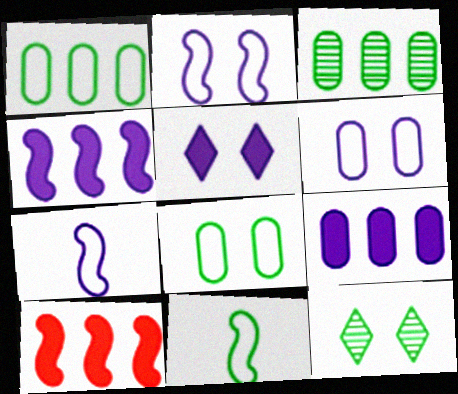[]